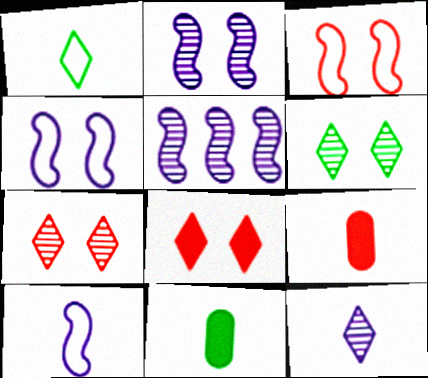[]